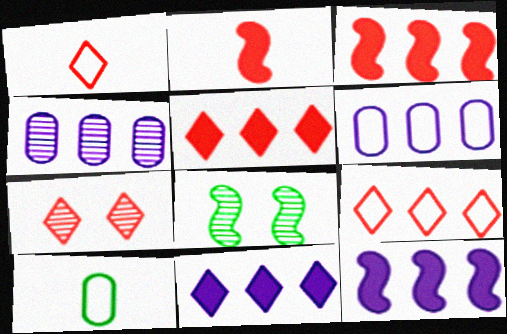[[1, 5, 7], 
[7, 10, 12]]